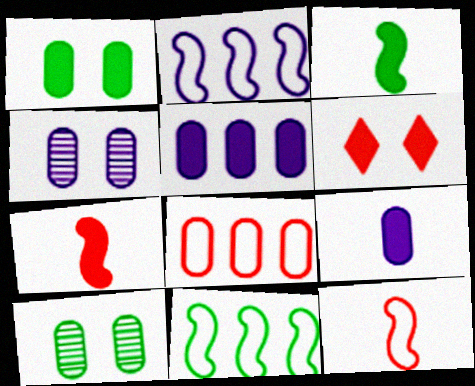[[3, 5, 6], 
[8, 9, 10]]